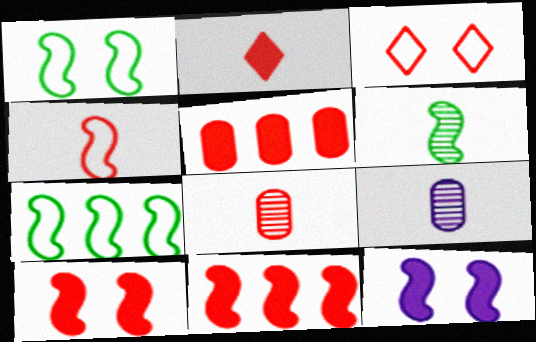[[2, 4, 8], 
[2, 5, 10], 
[3, 8, 11]]